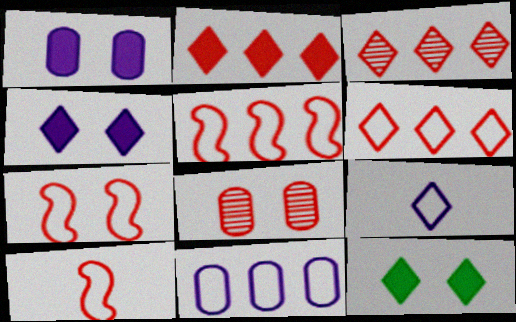[[2, 3, 6], 
[2, 8, 10], 
[3, 9, 12], 
[5, 7, 10]]